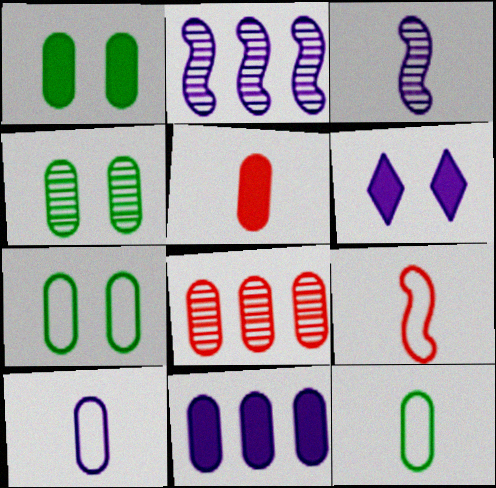[[1, 4, 7], 
[1, 5, 11], 
[1, 8, 10], 
[2, 6, 10]]